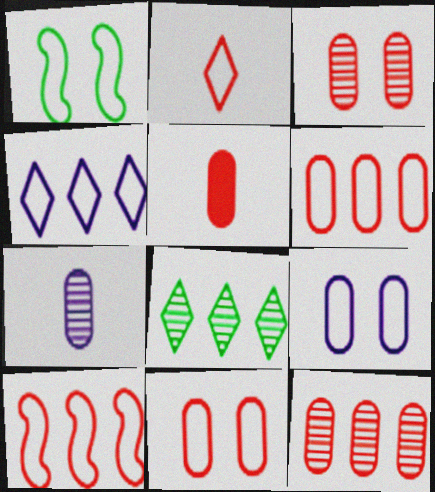[[2, 10, 11], 
[3, 5, 6], 
[5, 11, 12]]